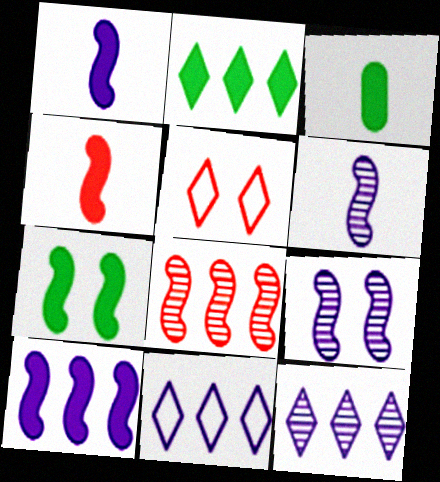[[2, 3, 7], 
[4, 7, 10]]